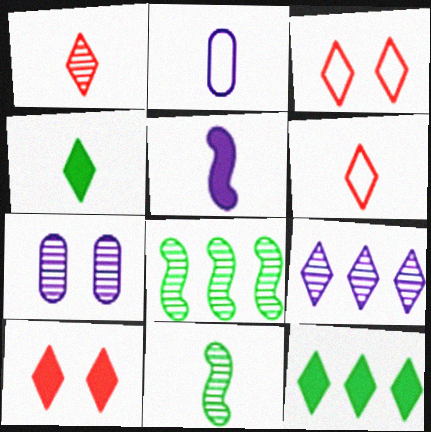[[1, 7, 8], 
[2, 8, 10], 
[3, 4, 9]]